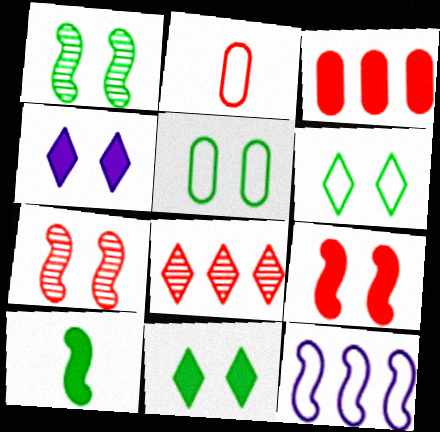[[1, 5, 11], 
[2, 6, 12], 
[2, 8, 9], 
[3, 4, 10], 
[4, 5, 7], 
[7, 10, 12]]